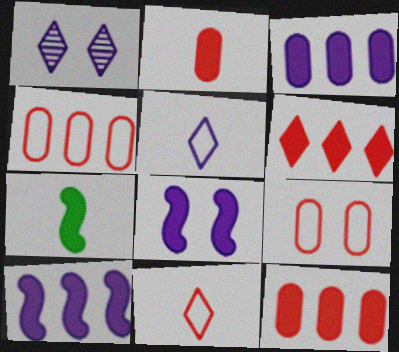[[1, 4, 7]]